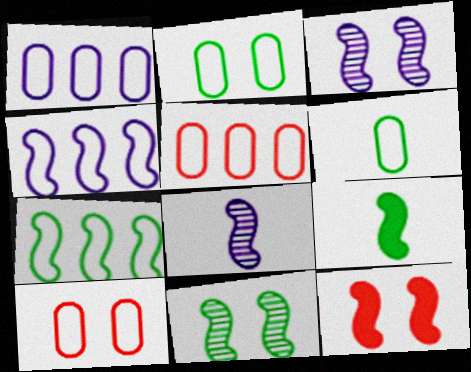[[1, 6, 10], 
[7, 8, 12], 
[7, 9, 11]]